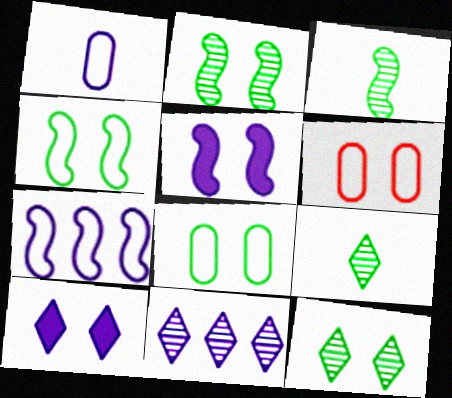[[1, 5, 11], 
[2, 6, 10], 
[5, 6, 12]]